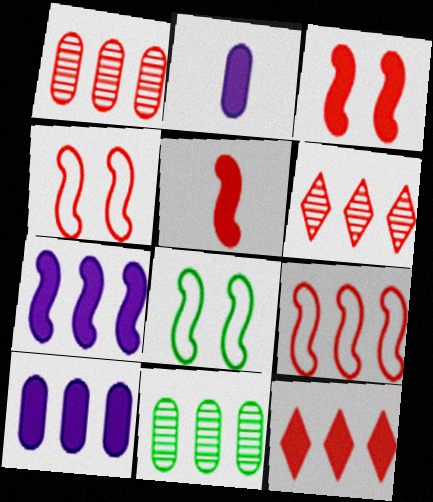[[1, 9, 12], 
[2, 6, 8]]